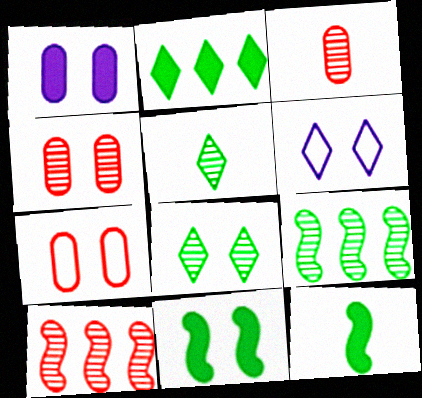[[4, 6, 11]]